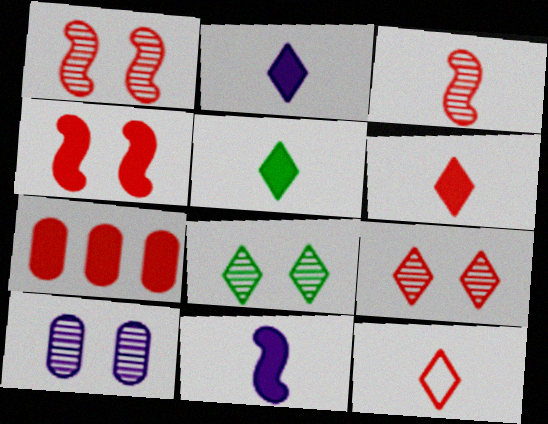[[1, 7, 12], 
[1, 8, 10], 
[2, 5, 6], 
[4, 6, 7]]